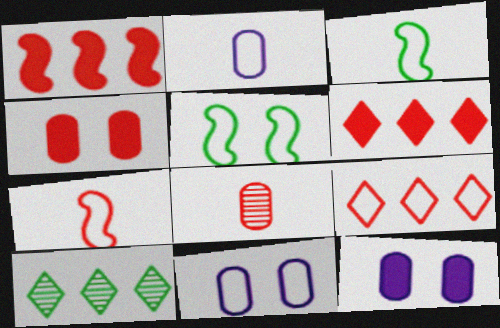[[2, 5, 9], 
[3, 9, 11], 
[7, 10, 12]]